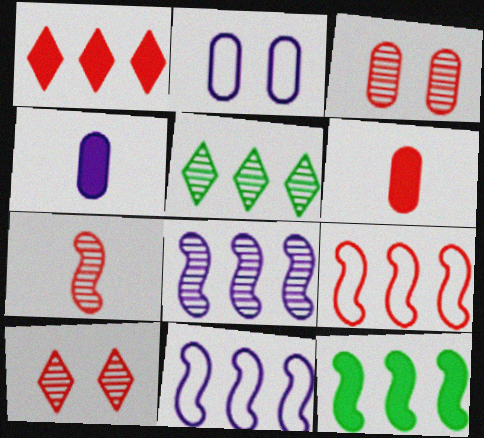[[6, 9, 10], 
[8, 9, 12]]